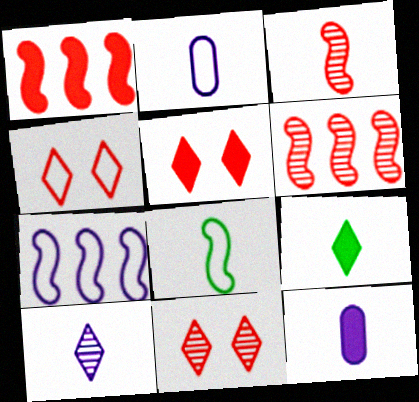[[2, 3, 9], 
[4, 5, 11]]